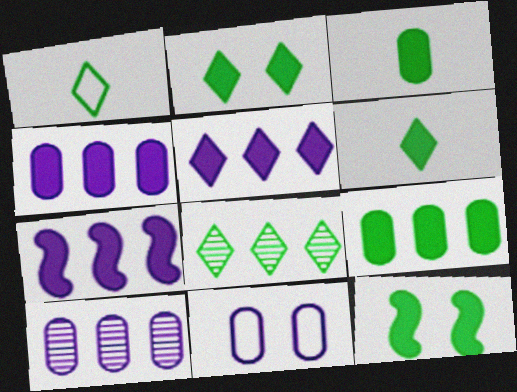[[1, 2, 8], 
[4, 5, 7], 
[6, 9, 12]]